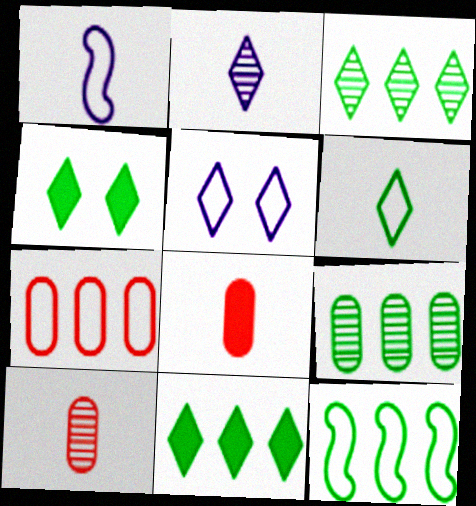[[3, 4, 6], 
[9, 11, 12]]